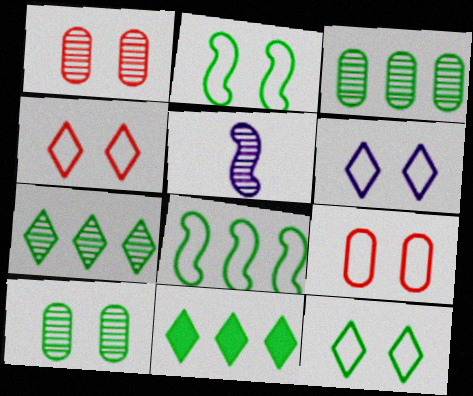[[1, 5, 7], 
[2, 6, 9], 
[3, 8, 11], 
[4, 6, 12], 
[5, 9, 11]]